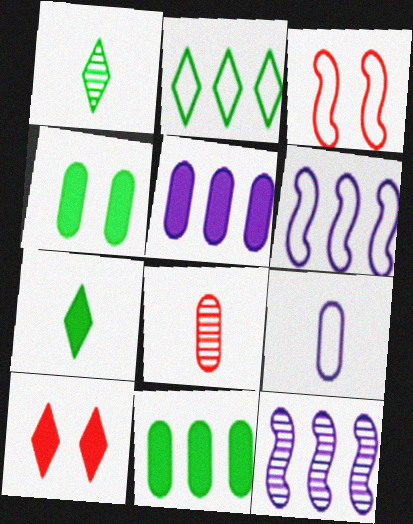[[1, 3, 5], 
[2, 3, 9]]